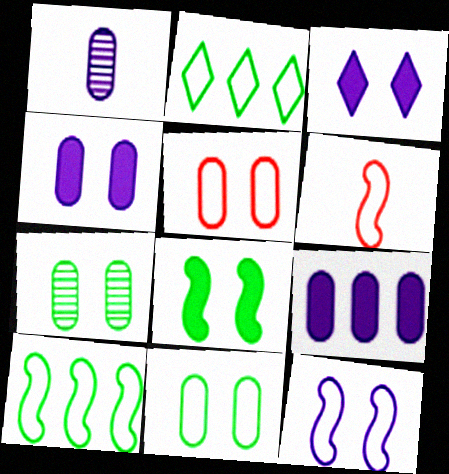[[4, 5, 7], 
[6, 10, 12]]